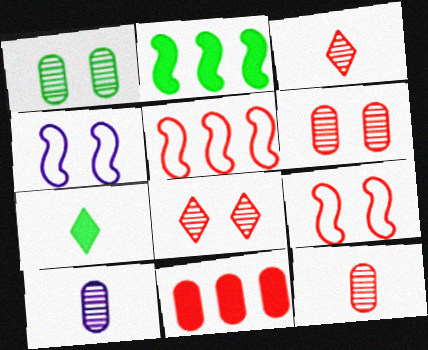[[3, 9, 11]]